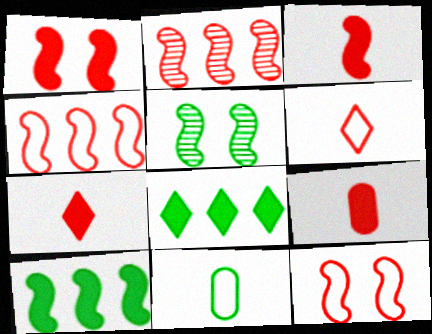[[2, 3, 12], 
[3, 7, 9], 
[5, 8, 11]]